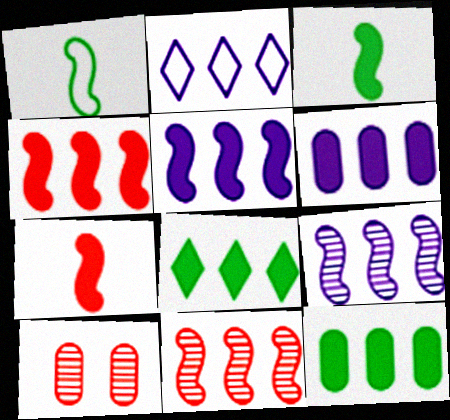[[2, 3, 10], 
[2, 6, 9], 
[2, 11, 12], 
[4, 6, 8]]